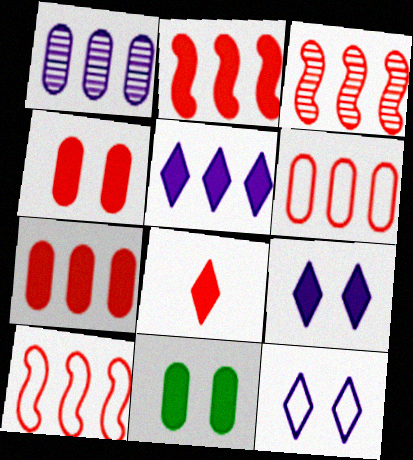[[2, 3, 10], 
[2, 4, 8]]